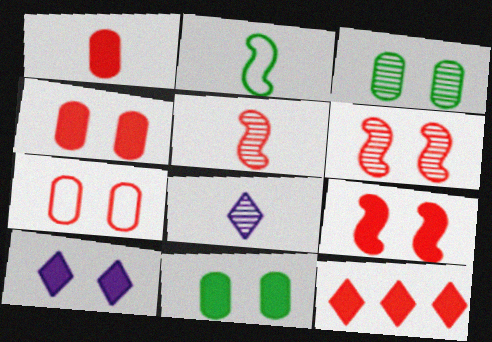[[1, 2, 8], 
[1, 9, 12], 
[5, 7, 12], 
[9, 10, 11]]